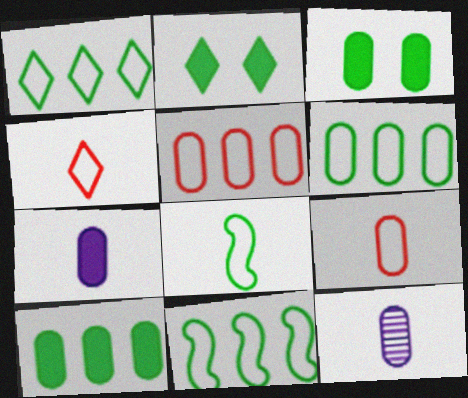[[1, 6, 11], 
[3, 5, 12]]